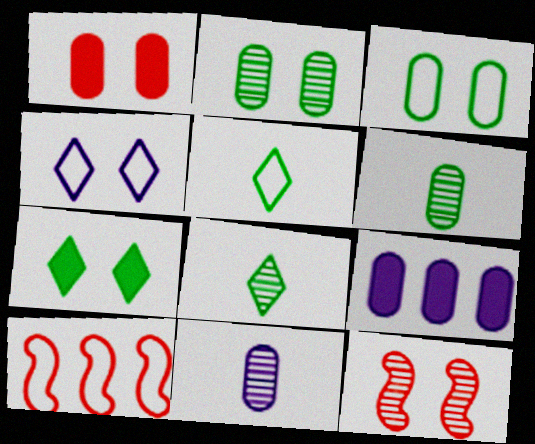[[5, 9, 12], 
[7, 10, 11]]